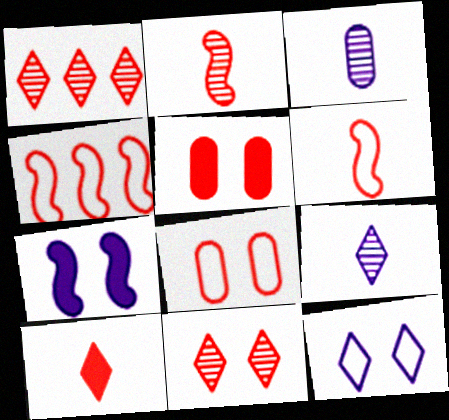[[1, 5, 6]]